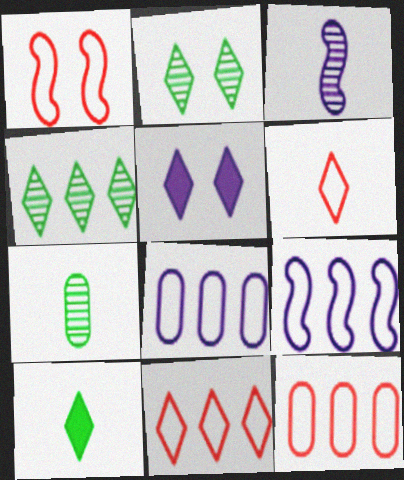[[1, 6, 12], 
[3, 5, 8], 
[4, 5, 6]]